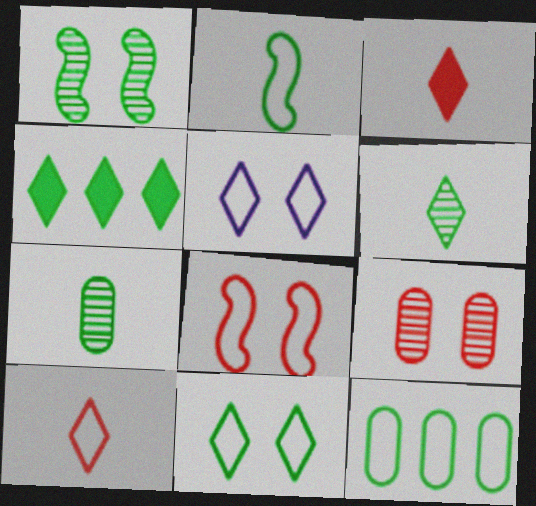[[2, 11, 12], 
[4, 6, 11]]